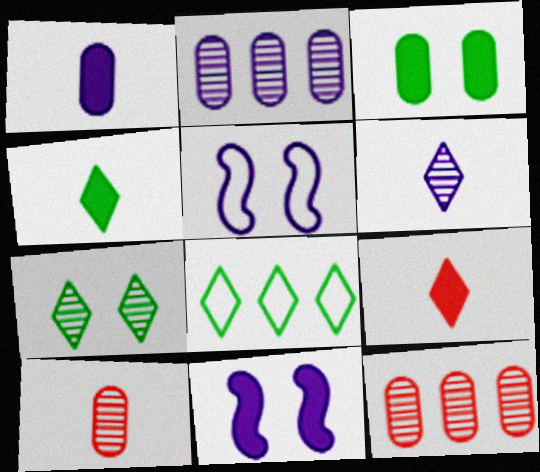[[4, 5, 12], 
[4, 7, 8], 
[8, 10, 11]]